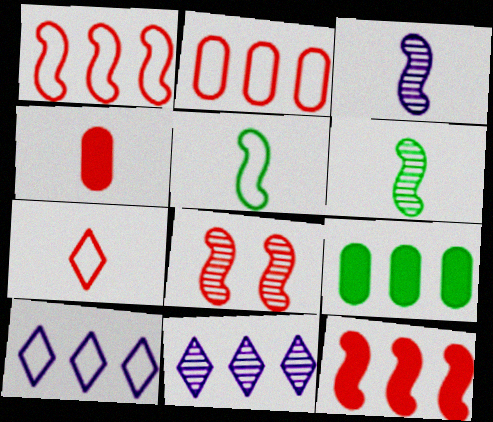[[1, 9, 11]]